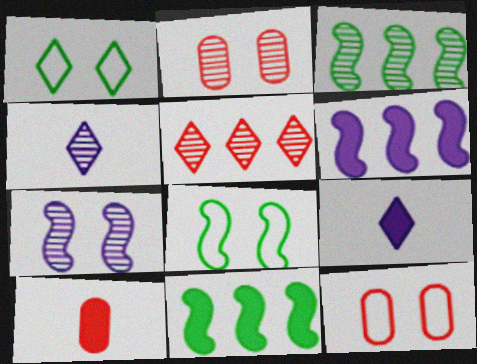[[1, 5, 9], 
[2, 3, 4], 
[3, 9, 12], 
[4, 11, 12]]